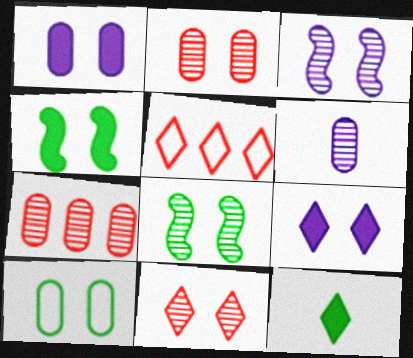[[1, 2, 10], 
[4, 5, 6]]